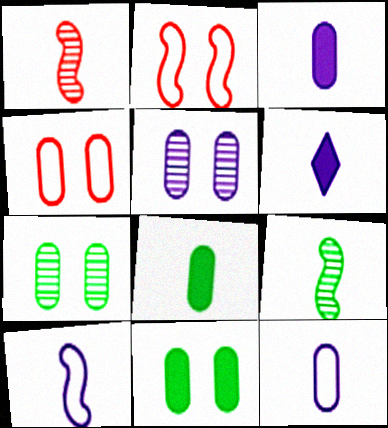[[4, 5, 11]]